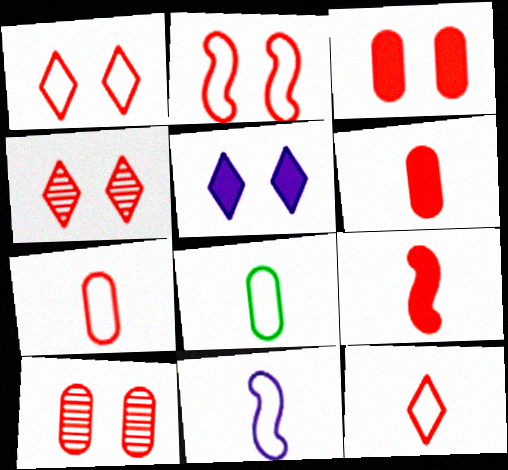[[2, 3, 4], 
[8, 11, 12]]